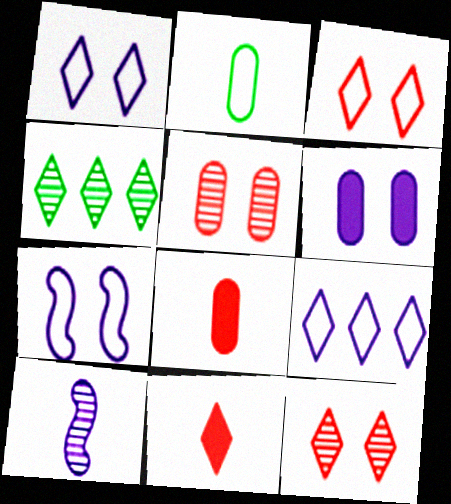[[1, 4, 11], 
[2, 10, 11], 
[4, 5, 10], 
[4, 7, 8], 
[6, 9, 10]]